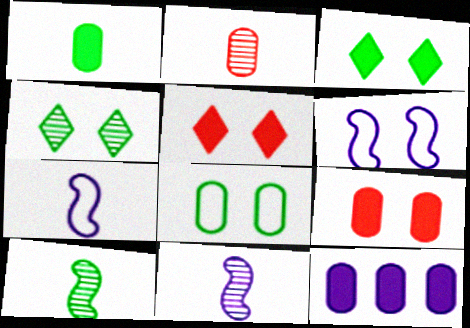[[1, 9, 12], 
[2, 8, 12], 
[4, 6, 9]]